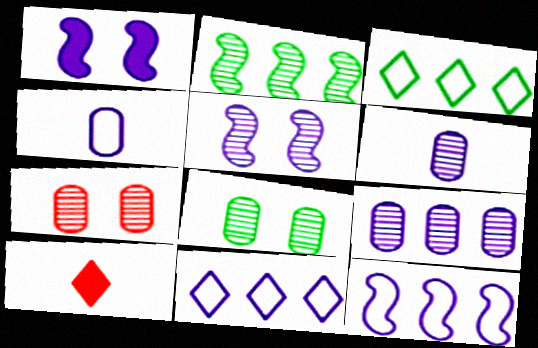[[1, 6, 11], 
[8, 10, 12]]